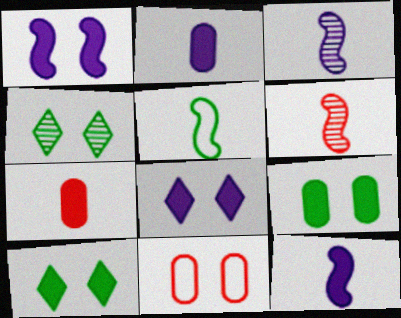[[1, 4, 11], 
[5, 6, 12]]